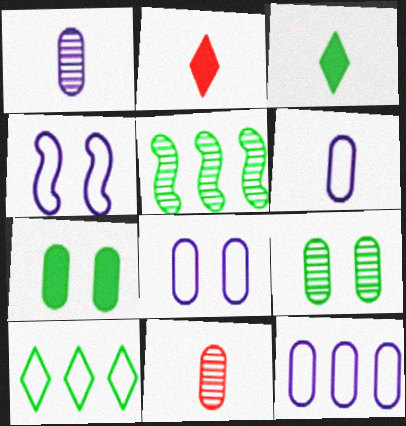[[2, 5, 8], 
[6, 8, 12], 
[7, 11, 12]]